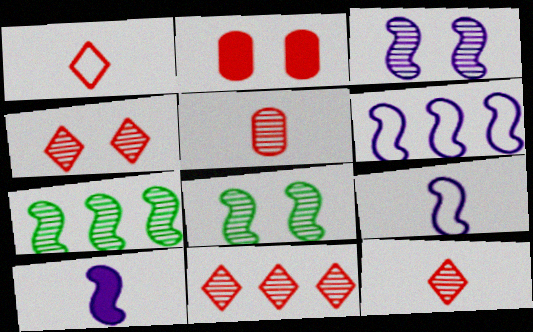[[3, 6, 10], 
[4, 11, 12]]